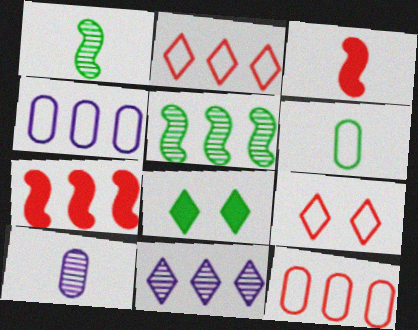[[5, 6, 8]]